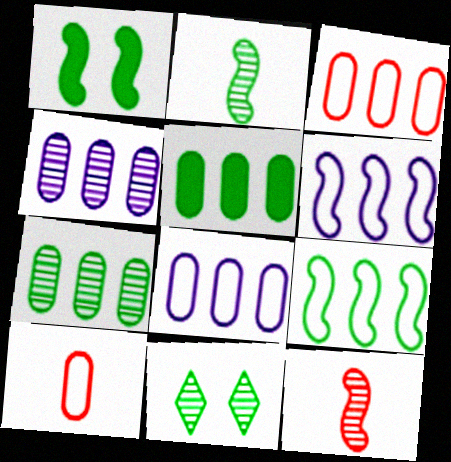[[1, 2, 9], 
[1, 6, 12], 
[2, 7, 11], 
[3, 4, 5], 
[4, 11, 12]]